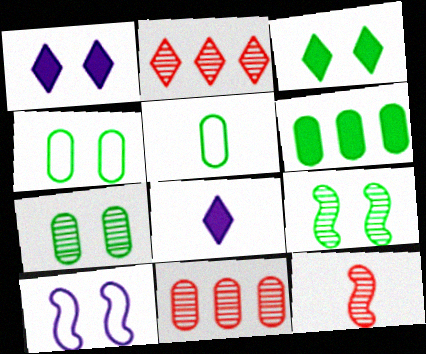[[3, 4, 9], 
[5, 6, 7], 
[5, 8, 12]]